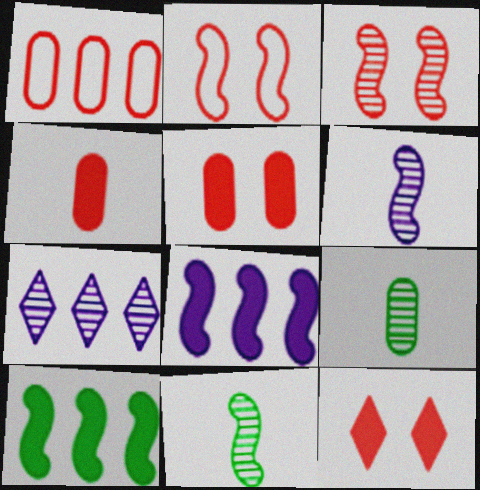[[1, 7, 10], 
[2, 6, 10], 
[2, 8, 11], 
[3, 7, 9]]